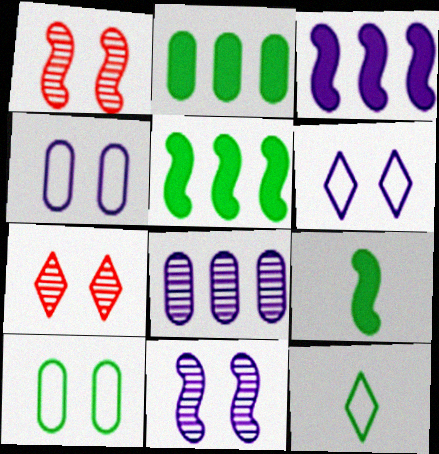[]